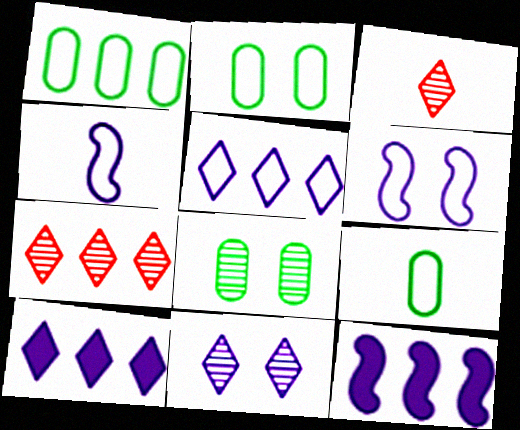[[1, 2, 9], 
[1, 7, 12], 
[2, 3, 12]]